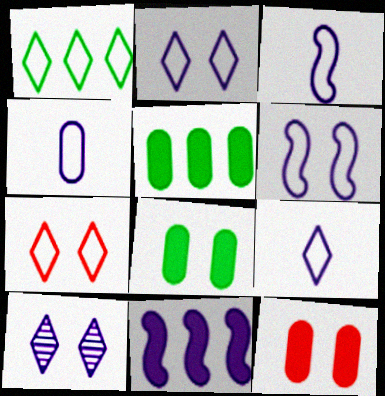[[1, 7, 9], 
[3, 4, 9], 
[4, 10, 11]]